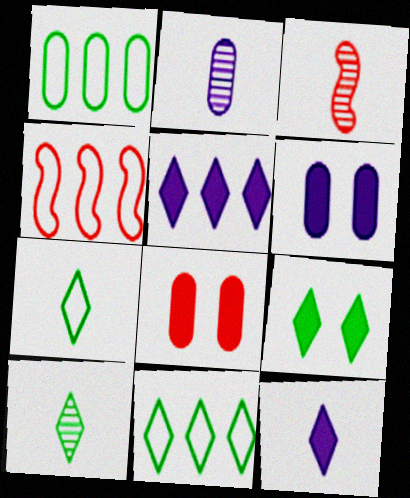[[1, 2, 8], 
[2, 3, 10], 
[2, 4, 9], 
[3, 6, 11], 
[4, 6, 10], 
[9, 10, 11]]